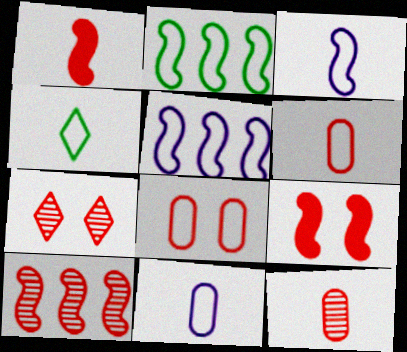[[3, 4, 6], 
[4, 5, 8], 
[7, 8, 9], 
[7, 10, 12]]